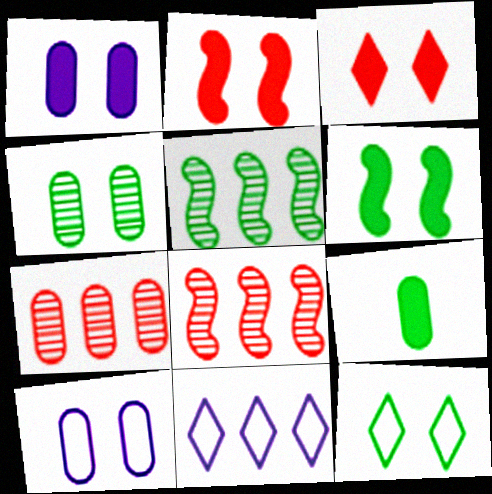[[1, 3, 6], 
[4, 6, 12], 
[5, 9, 12], 
[7, 9, 10]]